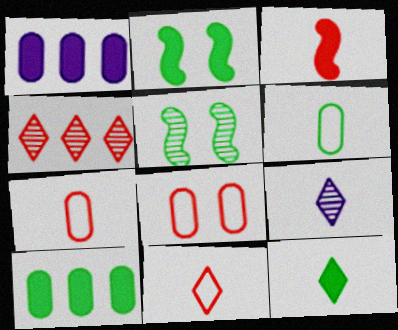[[1, 5, 11], 
[2, 10, 12], 
[3, 4, 8], 
[3, 6, 9], 
[9, 11, 12]]